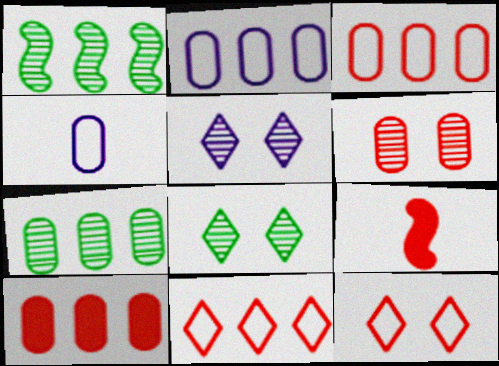[[2, 7, 10], 
[2, 8, 9], 
[6, 9, 11]]